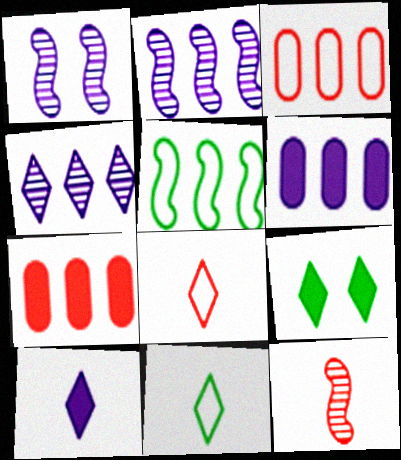[[1, 7, 11], 
[4, 5, 7], 
[4, 8, 9]]